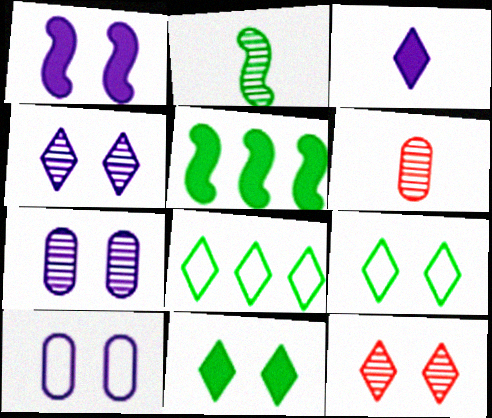[[1, 4, 10], 
[1, 6, 8], 
[3, 8, 12]]